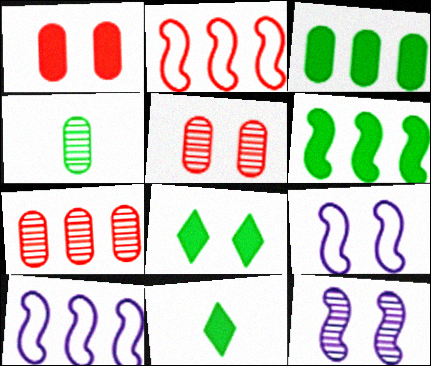[[5, 8, 9], 
[5, 10, 11], 
[7, 9, 11]]